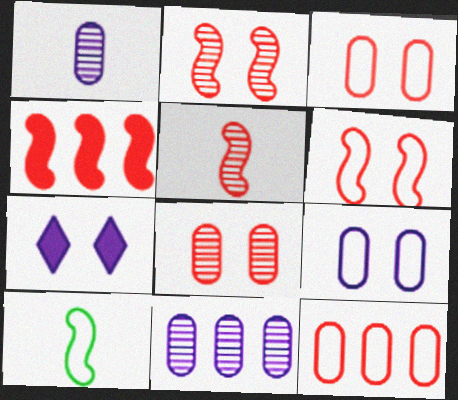[[4, 5, 6]]